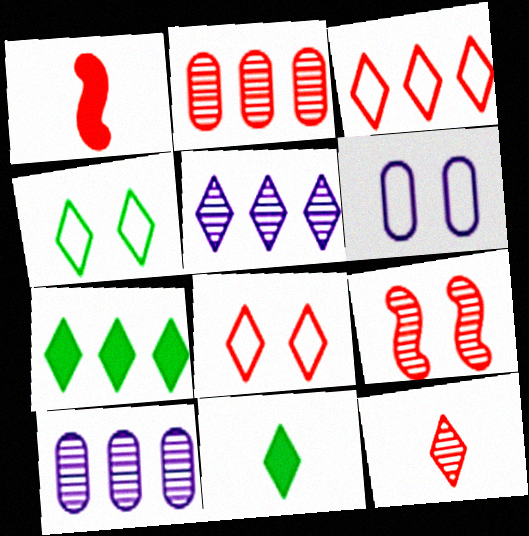[[1, 2, 8], 
[1, 4, 10], 
[2, 9, 12], 
[3, 5, 7], 
[5, 8, 11]]